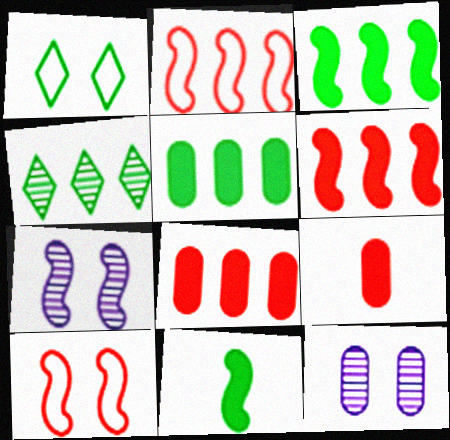[[2, 7, 11]]